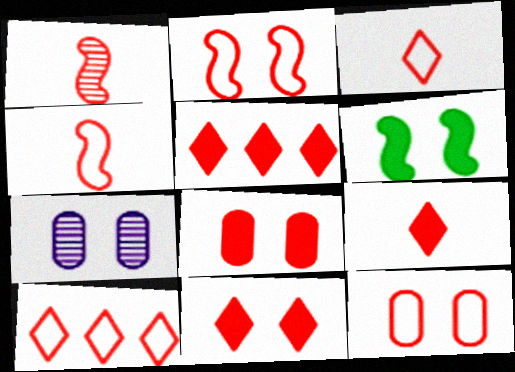[[1, 5, 12], 
[1, 8, 10], 
[4, 10, 12], 
[5, 9, 11]]